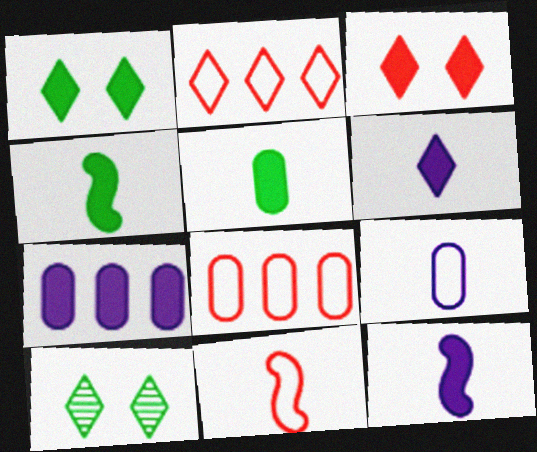[[2, 6, 10], 
[3, 4, 7], 
[7, 10, 11], 
[8, 10, 12]]